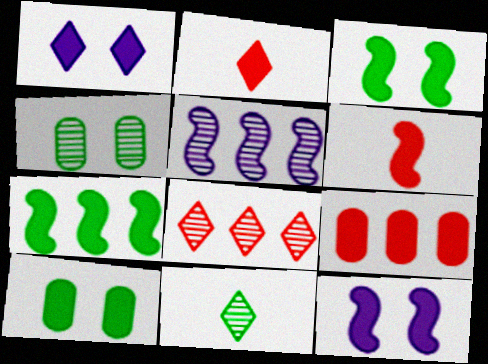[[6, 7, 12]]